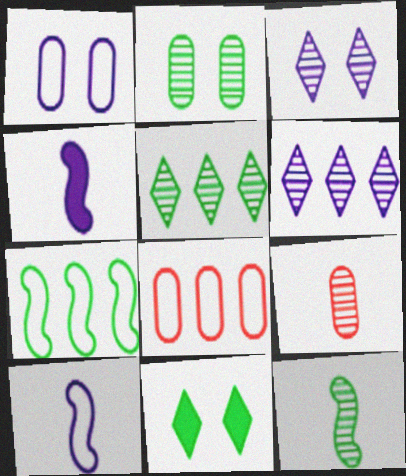[[1, 4, 6], 
[2, 5, 12]]